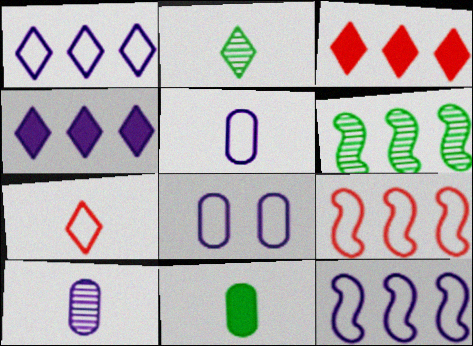[]